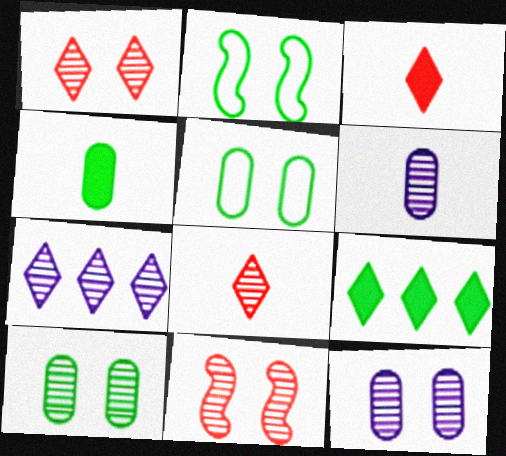[]